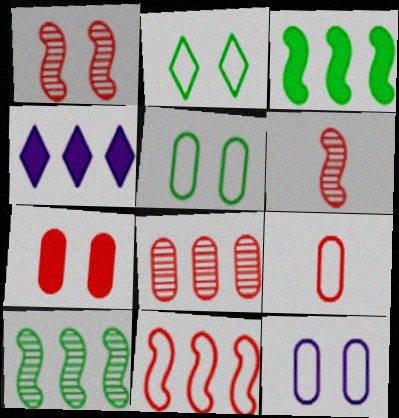[[4, 5, 6], 
[7, 8, 9]]